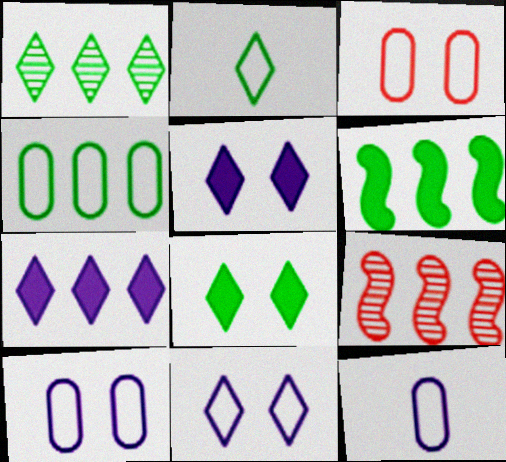[[1, 2, 8], 
[1, 4, 6], 
[3, 4, 12], 
[4, 7, 9], 
[8, 9, 12]]